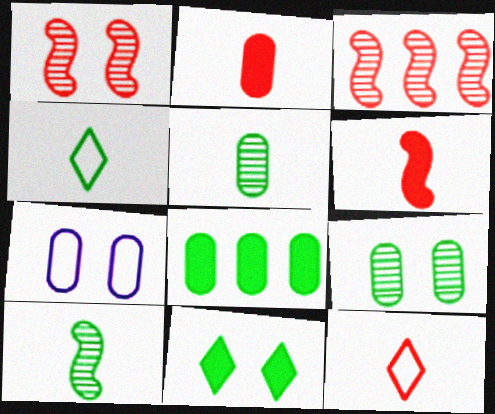[[1, 7, 11]]